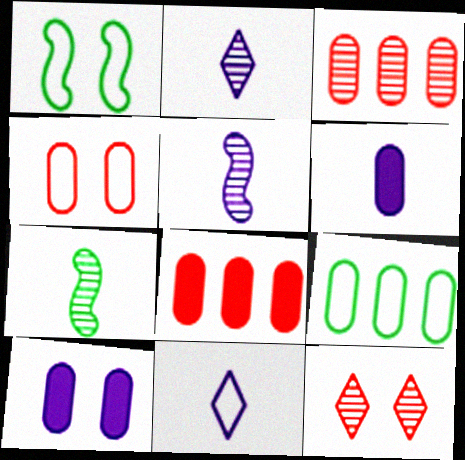[[1, 2, 8], 
[1, 10, 12], 
[5, 6, 11]]